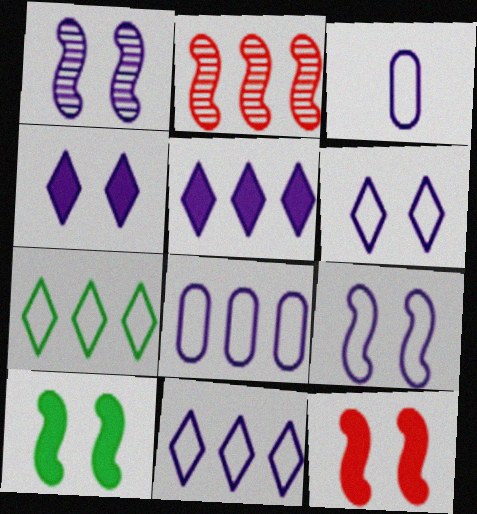[[1, 3, 5], 
[3, 9, 11]]